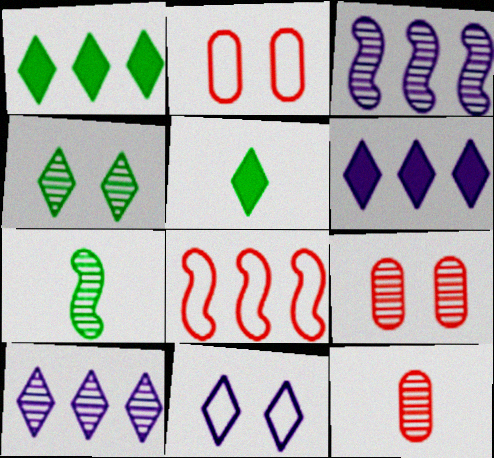[[2, 3, 5], 
[2, 6, 7], 
[3, 4, 12], 
[7, 9, 10]]